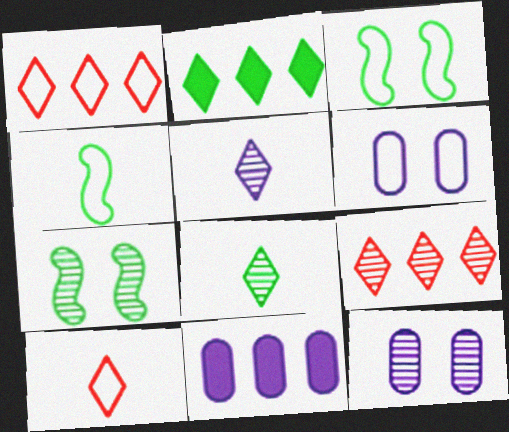[[1, 4, 6], 
[7, 10, 11]]